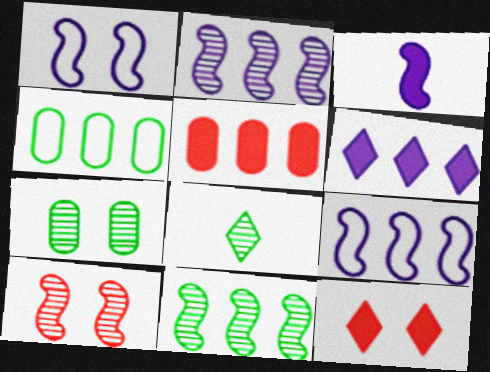[[1, 2, 3], 
[1, 5, 8], 
[1, 7, 12], 
[7, 8, 11]]